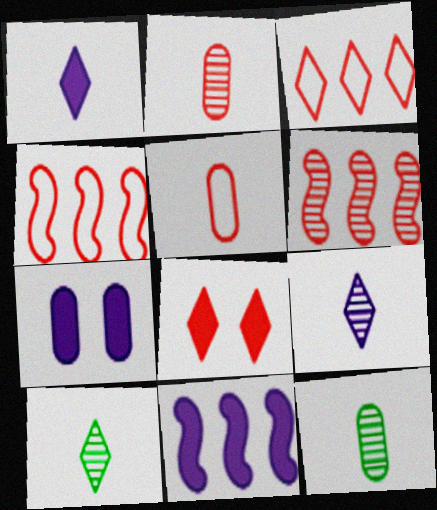[[1, 7, 11], 
[2, 4, 8], 
[4, 7, 10], 
[5, 6, 8]]